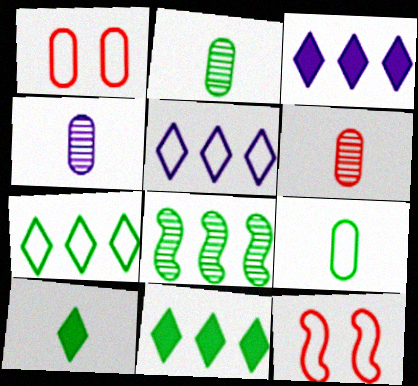[[2, 3, 12], 
[2, 4, 6], 
[4, 11, 12], 
[5, 9, 12]]